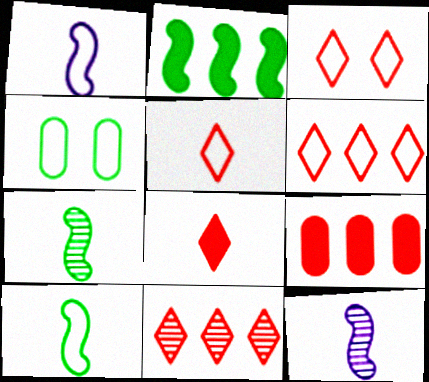[[1, 4, 6], 
[3, 5, 6], 
[3, 8, 11]]